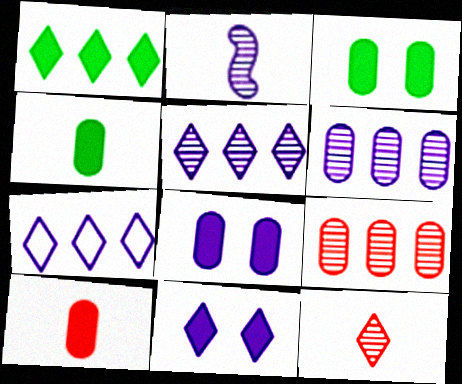[[2, 7, 8]]